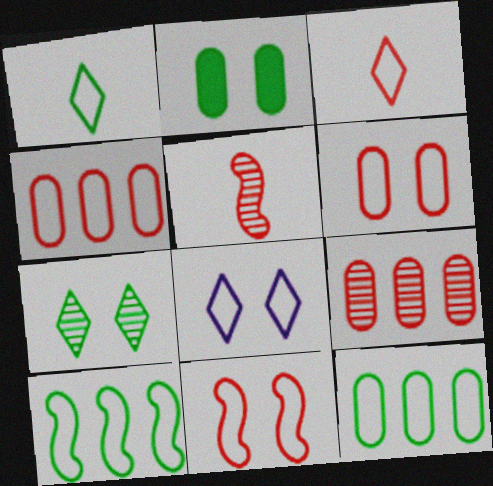[[3, 4, 11]]